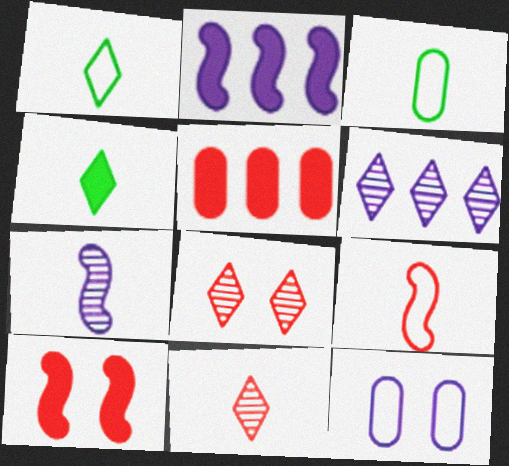[[2, 3, 8], 
[3, 6, 10], 
[5, 8, 9]]